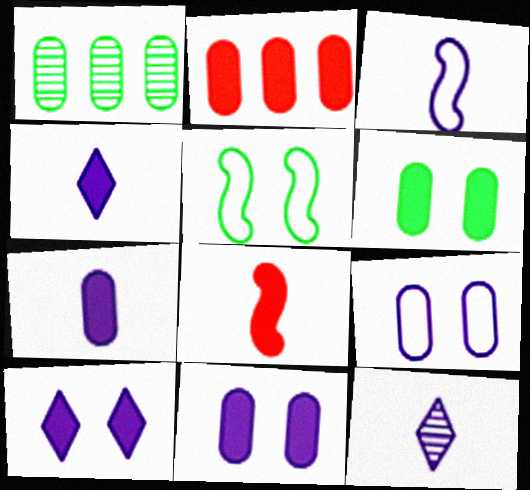[[2, 5, 12], 
[2, 6, 7], 
[3, 7, 12]]